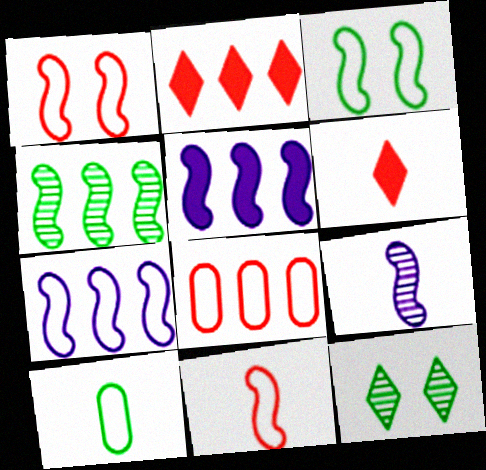[[3, 7, 11], 
[6, 9, 10]]